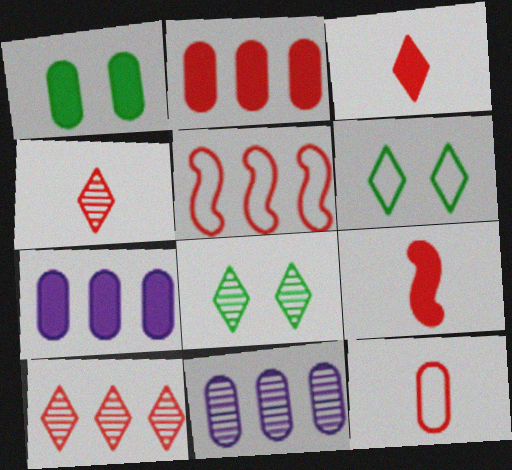[[1, 11, 12], 
[2, 5, 10], 
[4, 9, 12], 
[6, 9, 11]]